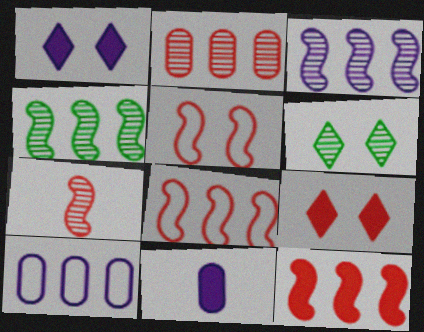[[5, 7, 12], 
[6, 8, 11]]